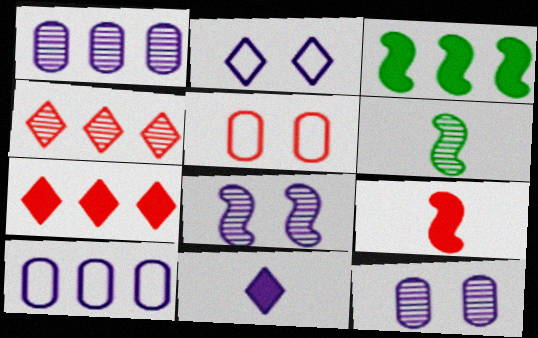[[3, 4, 10], 
[4, 5, 9], 
[4, 6, 12], 
[8, 10, 11]]